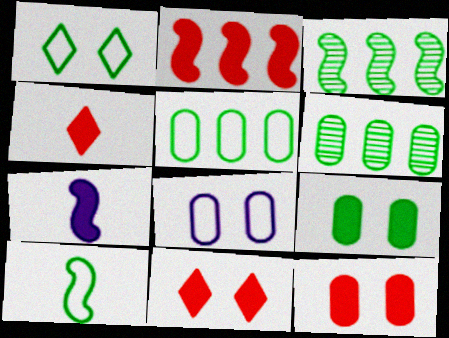[[1, 5, 10], 
[2, 4, 12], 
[3, 4, 8]]